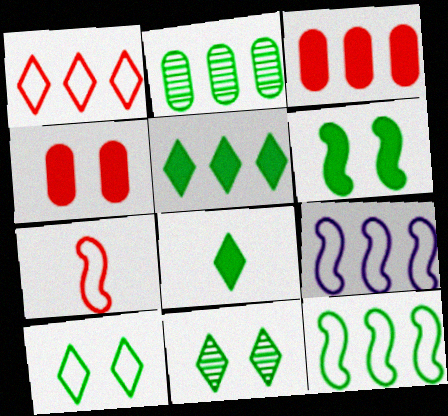[[2, 5, 12]]